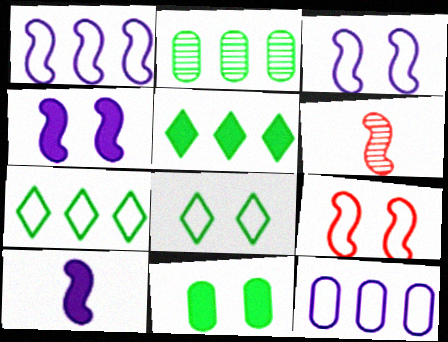[]